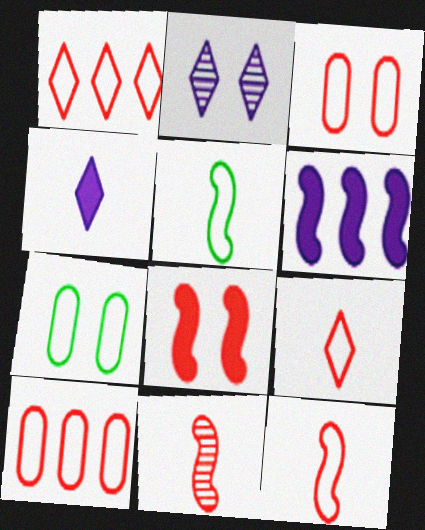[[1, 3, 12], 
[2, 7, 8]]